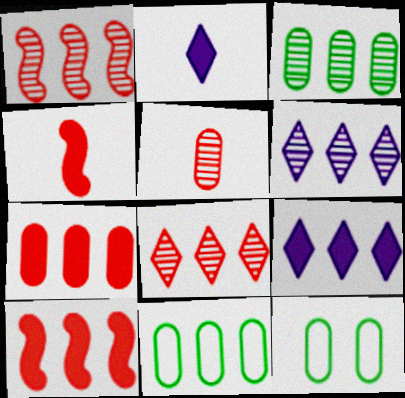[[1, 2, 12], 
[1, 3, 6], 
[1, 9, 11], 
[4, 6, 12], 
[6, 10, 11]]